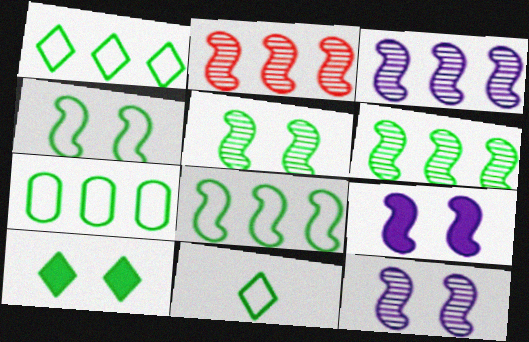[[1, 7, 8], 
[2, 3, 6], 
[4, 7, 11]]